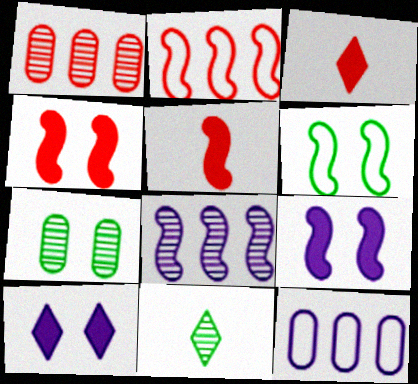[[4, 11, 12], 
[5, 6, 8]]